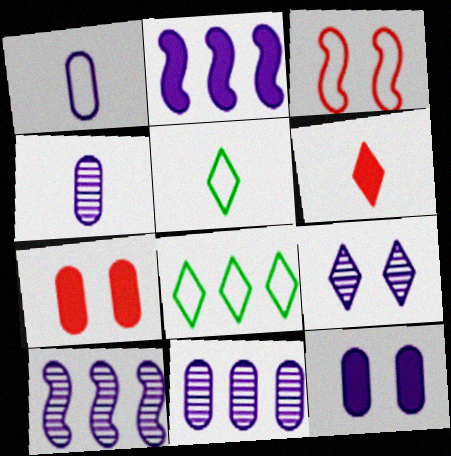[[1, 2, 9], 
[1, 3, 8], 
[1, 11, 12], 
[4, 9, 10], 
[5, 7, 10], 
[6, 8, 9]]